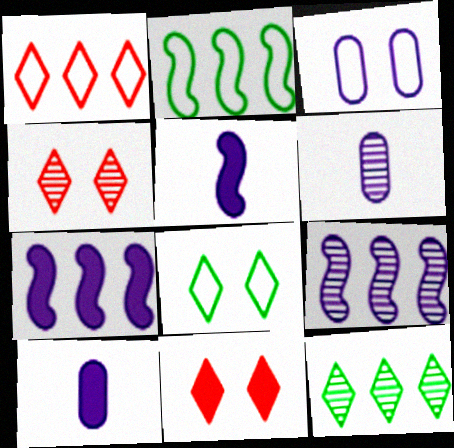[[2, 4, 10], 
[2, 6, 11]]